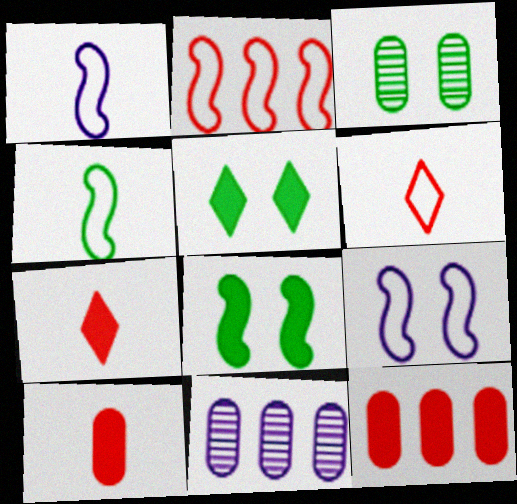[[2, 4, 9], 
[6, 8, 11]]